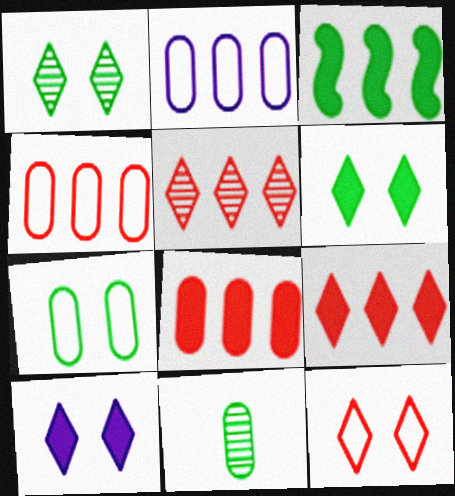[[1, 10, 12], 
[2, 3, 5]]